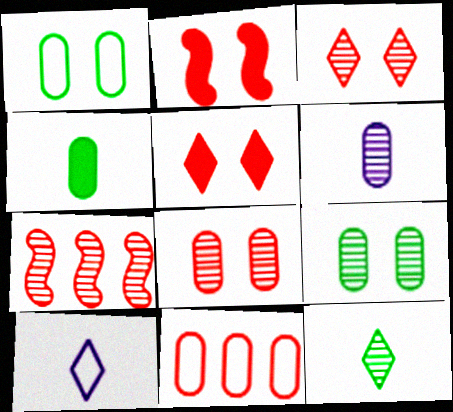[]